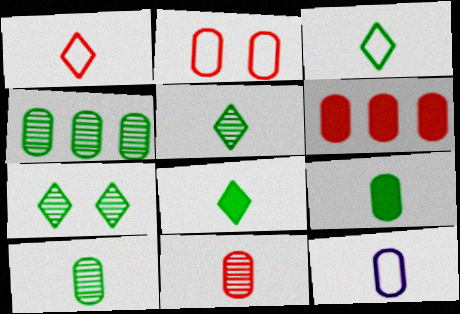[[2, 6, 11], 
[3, 5, 8], 
[9, 11, 12]]